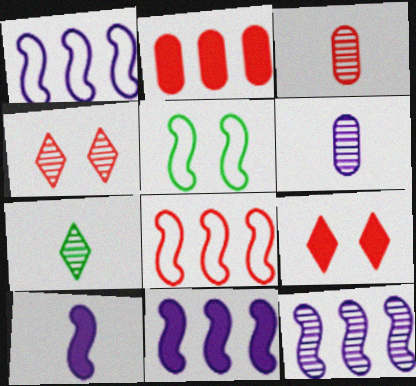[[1, 11, 12], 
[3, 8, 9]]